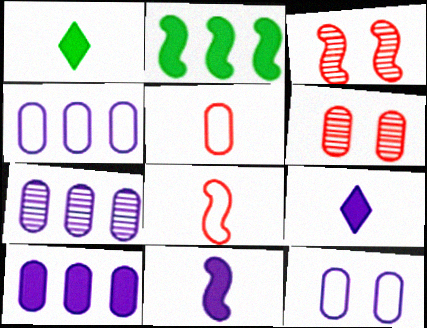[[1, 3, 4], 
[4, 7, 10]]